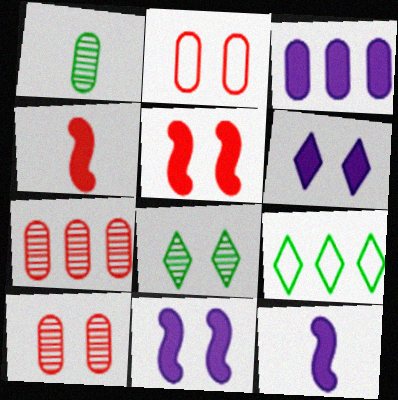[[1, 2, 3], 
[2, 8, 11], 
[3, 6, 12], 
[9, 10, 12]]